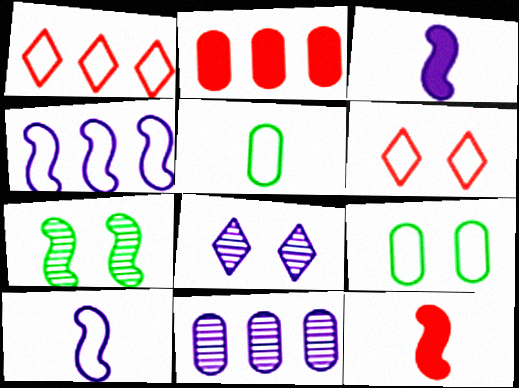[[1, 9, 10], 
[4, 5, 6], 
[4, 7, 12]]